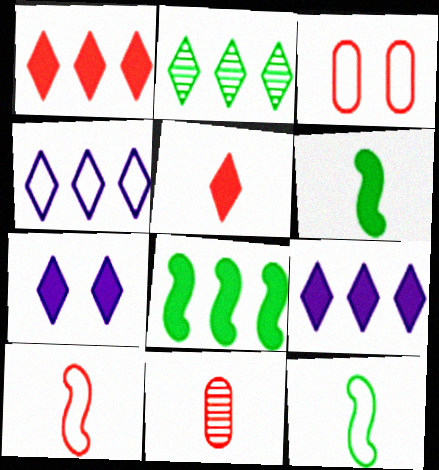[[1, 2, 4], 
[3, 4, 12], 
[5, 10, 11]]